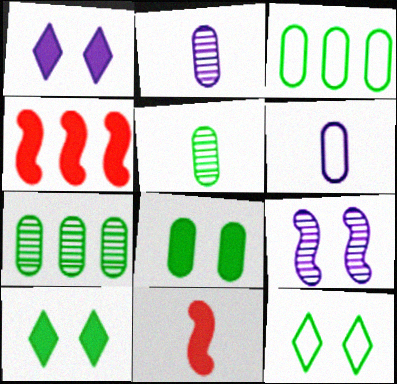[[2, 4, 12], 
[3, 5, 8]]